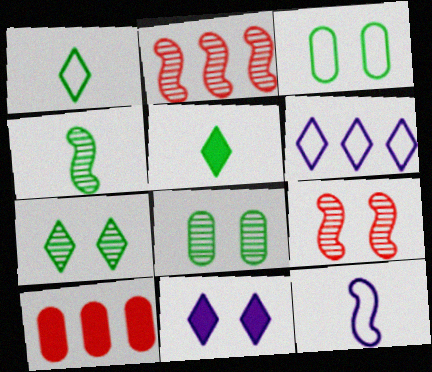[[3, 9, 11], 
[7, 10, 12]]